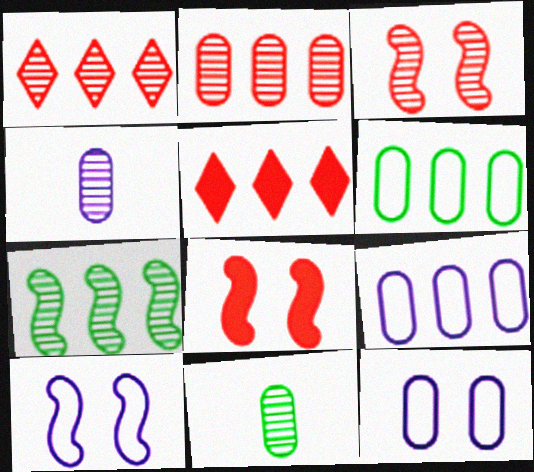[[5, 7, 9], 
[5, 10, 11]]